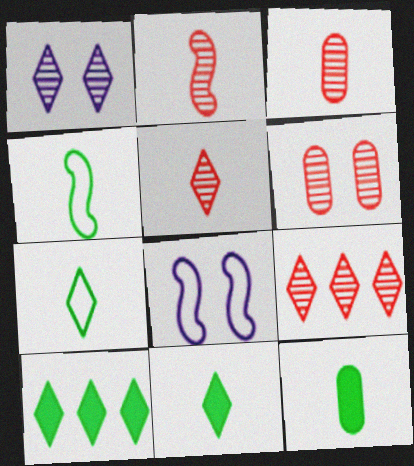[[2, 3, 5], 
[2, 6, 9], 
[3, 8, 10], 
[8, 9, 12]]